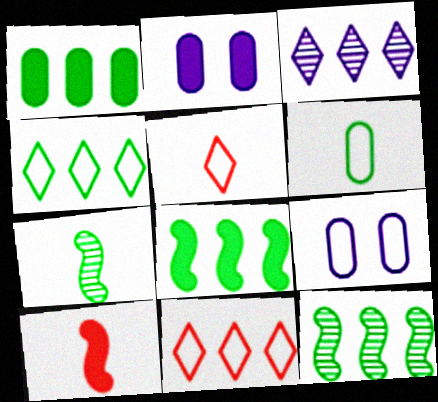[[1, 4, 12], 
[2, 5, 12], 
[2, 7, 11]]